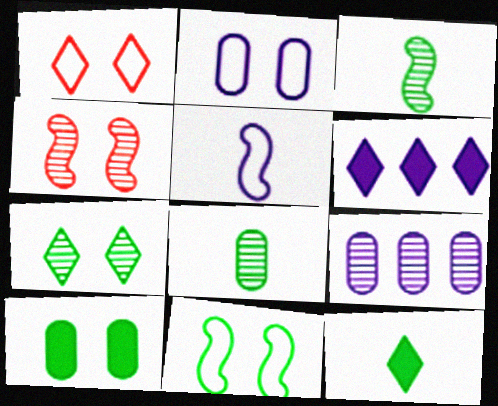[[1, 2, 11], 
[7, 10, 11]]